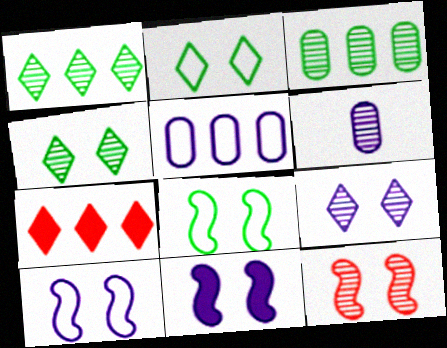[[1, 6, 12], 
[6, 7, 8], 
[8, 11, 12]]